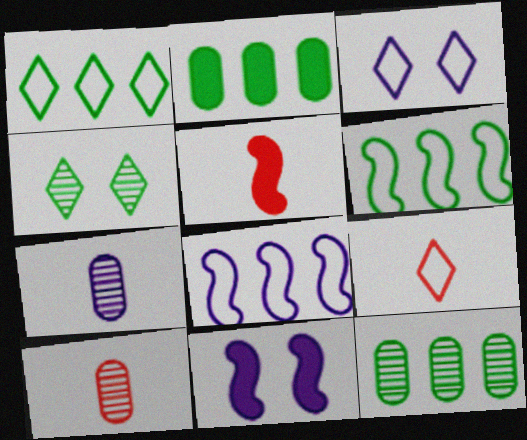[[1, 3, 9], 
[1, 10, 11], 
[3, 5, 12], 
[5, 9, 10], 
[9, 11, 12]]